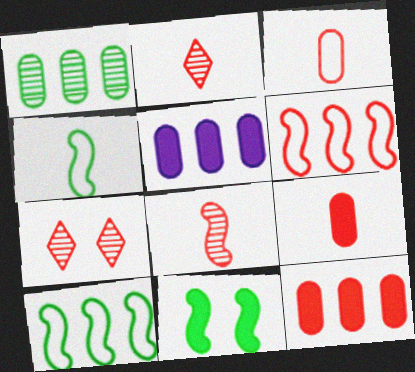[[4, 5, 7], 
[6, 7, 9]]